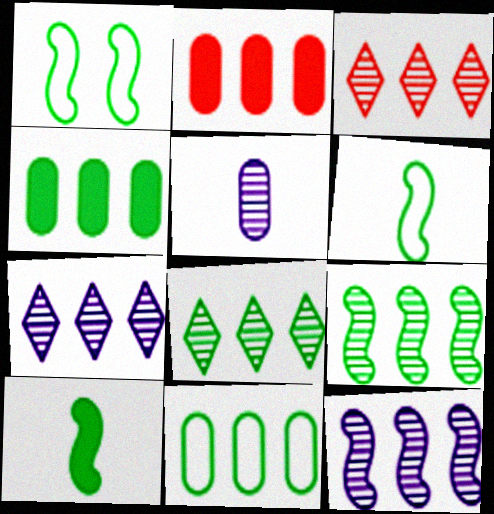[[1, 9, 10], 
[3, 7, 8]]